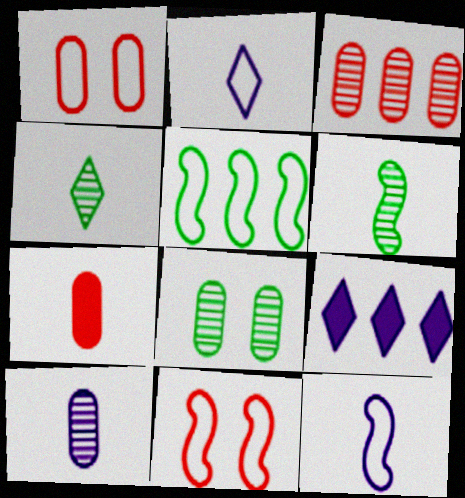[[1, 2, 5], 
[1, 3, 7], 
[1, 6, 9], 
[2, 6, 7], 
[3, 5, 9], 
[3, 8, 10], 
[4, 7, 12], 
[5, 11, 12]]